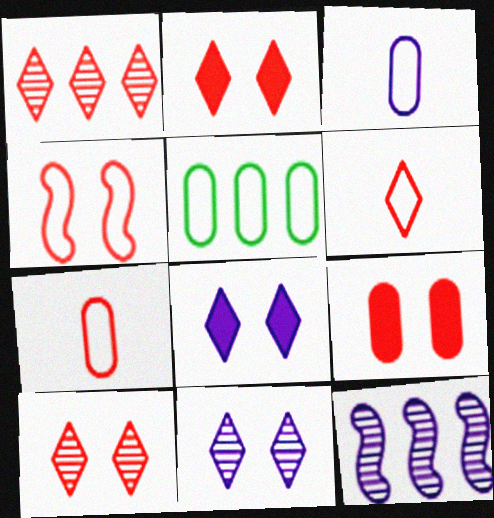[[1, 2, 6], 
[3, 8, 12], 
[4, 9, 10]]